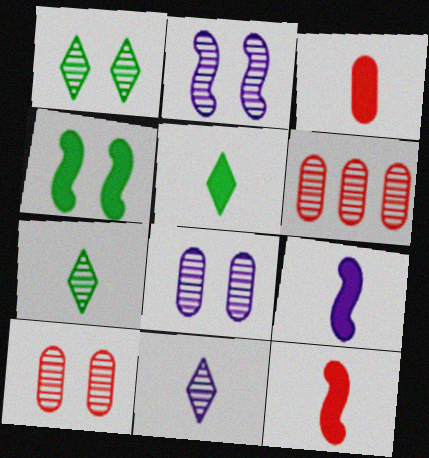[[1, 2, 10], 
[2, 6, 7], 
[3, 5, 9]]